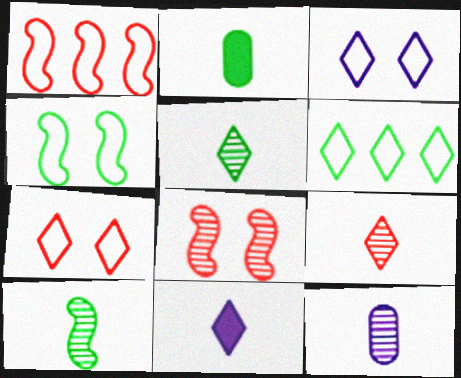[[9, 10, 12]]